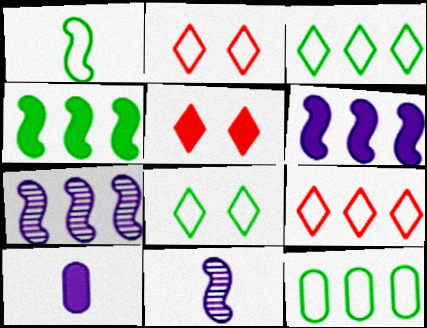[[1, 8, 12], 
[4, 5, 10], 
[5, 11, 12]]